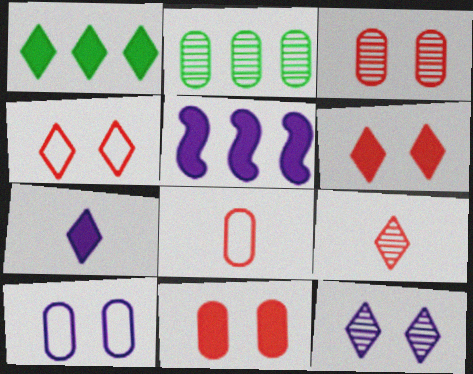[[1, 6, 7]]